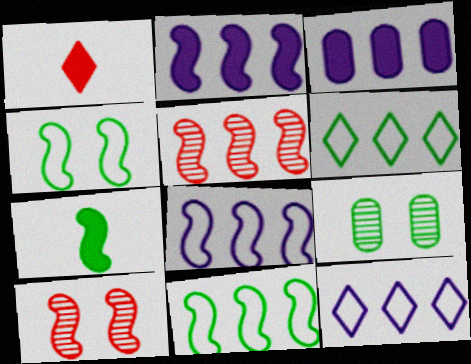[[1, 8, 9], 
[2, 5, 11], 
[3, 5, 6], 
[6, 7, 9], 
[7, 8, 10]]